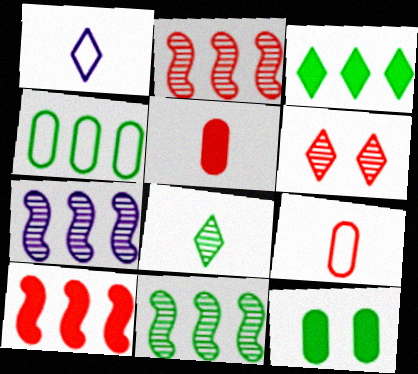[[1, 2, 12], 
[1, 3, 6], 
[2, 7, 11], 
[3, 4, 11], 
[6, 9, 10]]